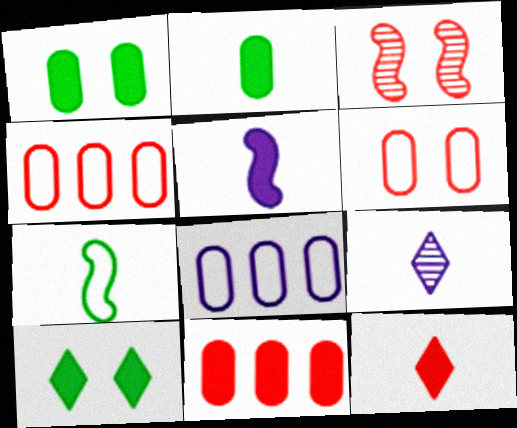[[2, 5, 12], 
[3, 4, 12], 
[5, 10, 11]]